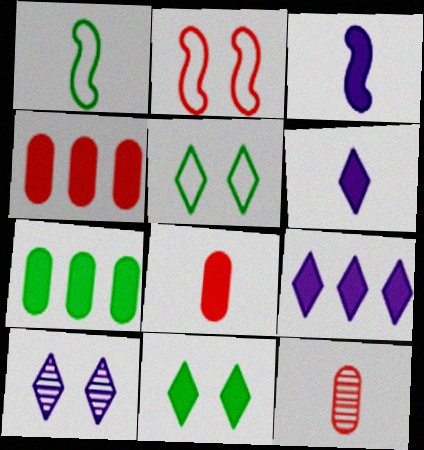[[1, 4, 10], 
[1, 6, 12], 
[3, 4, 11]]